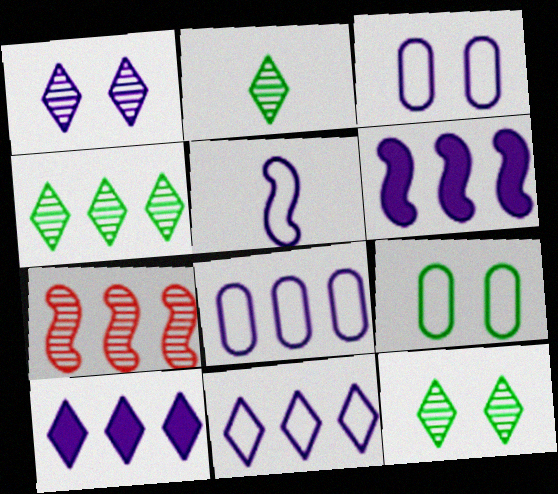[[2, 4, 12], 
[3, 5, 11]]